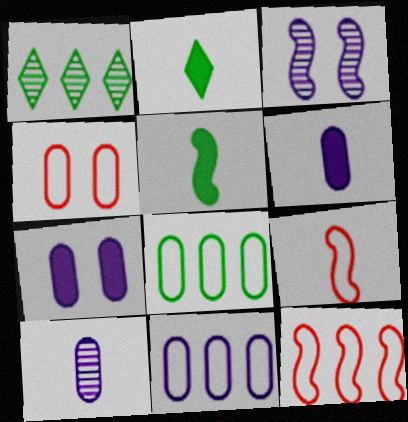[[1, 7, 9], 
[2, 9, 10], 
[3, 5, 12], 
[7, 10, 11]]